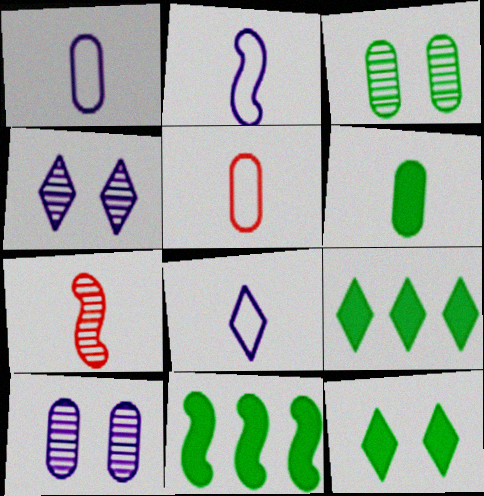[[1, 2, 8], 
[4, 5, 11], 
[6, 7, 8], 
[6, 11, 12]]